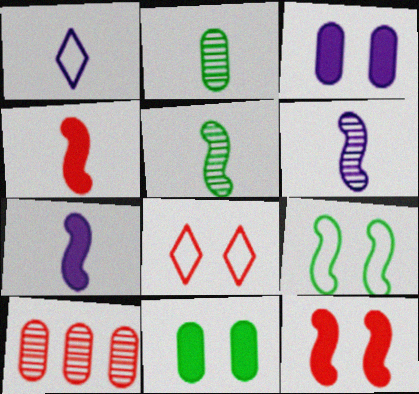[[1, 2, 4], 
[4, 8, 10]]